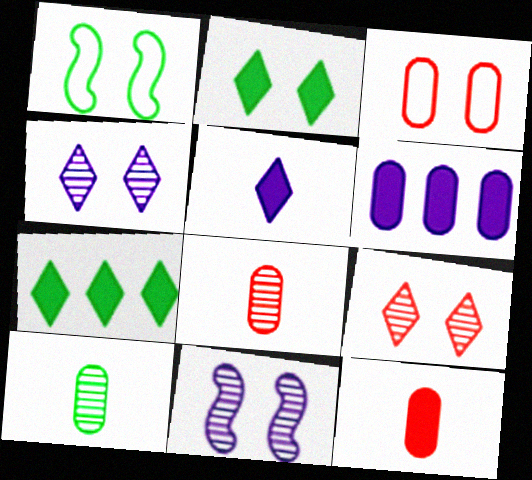[[1, 7, 10], 
[2, 3, 11], 
[3, 6, 10]]